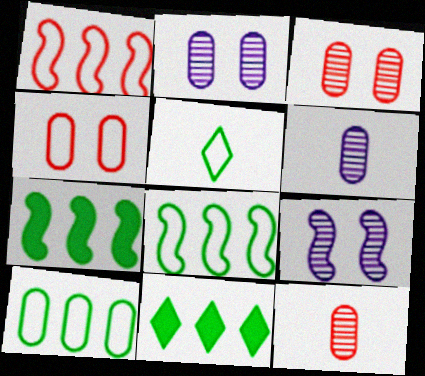[]